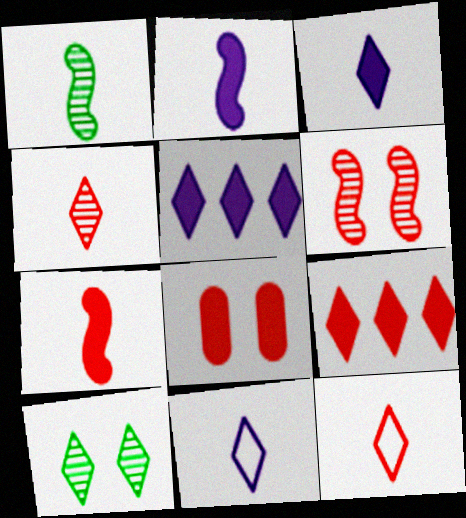[[5, 10, 12], 
[7, 8, 9], 
[9, 10, 11]]